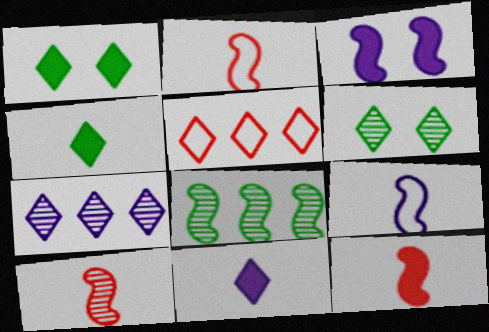[[2, 3, 8], 
[2, 10, 12], 
[5, 6, 11]]